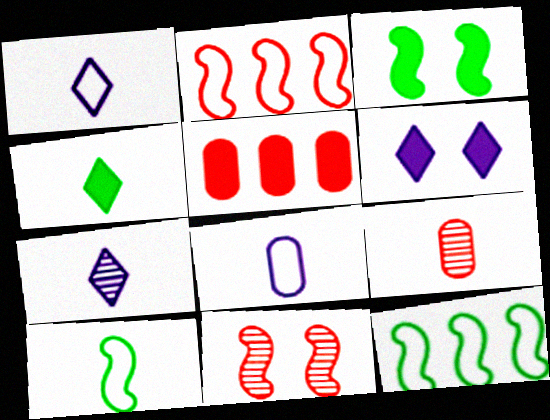[[6, 9, 12]]